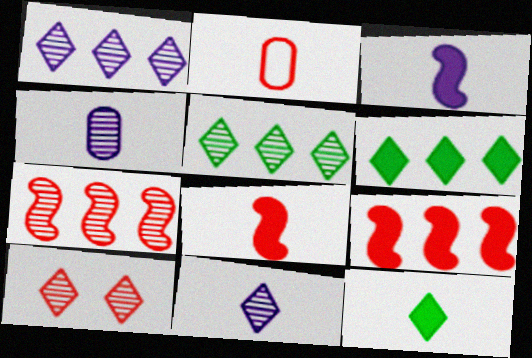[[2, 9, 10], 
[5, 10, 11]]